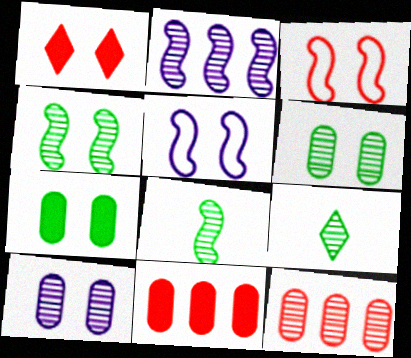[[1, 5, 6], 
[5, 9, 11]]